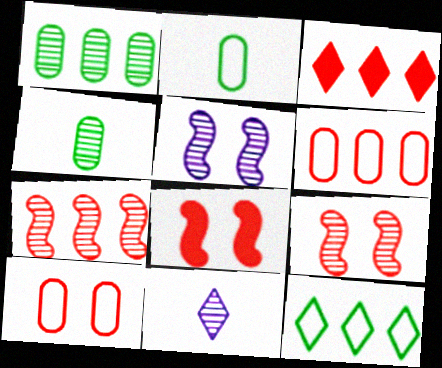[[1, 9, 11], 
[2, 3, 5], 
[3, 6, 7]]